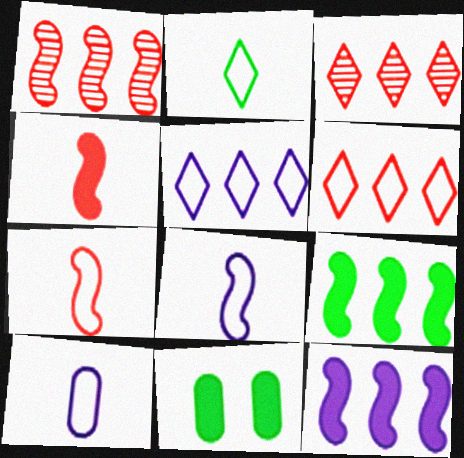[[2, 7, 10], 
[3, 8, 11]]